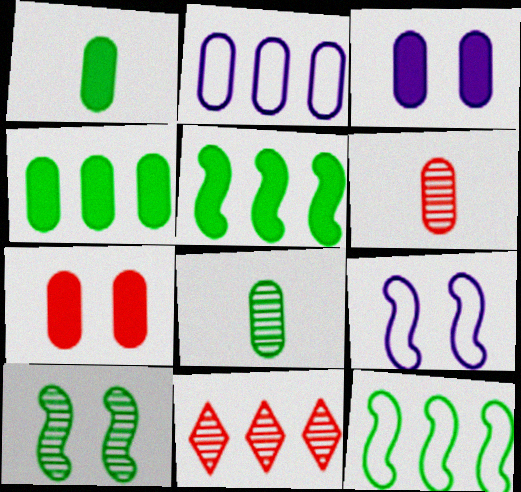[[1, 9, 11], 
[2, 5, 11], 
[2, 7, 8]]